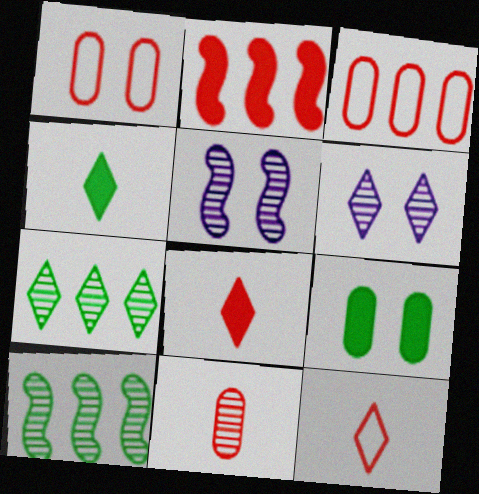[[3, 4, 5], 
[5, 7, 11], 
[6, 10, 11]]